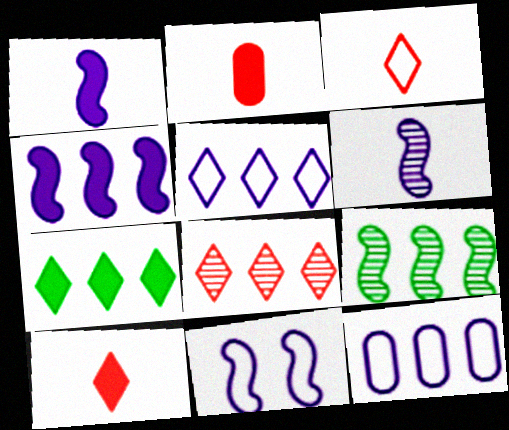[[4, 6, 11], 
[5, 7, 8]]